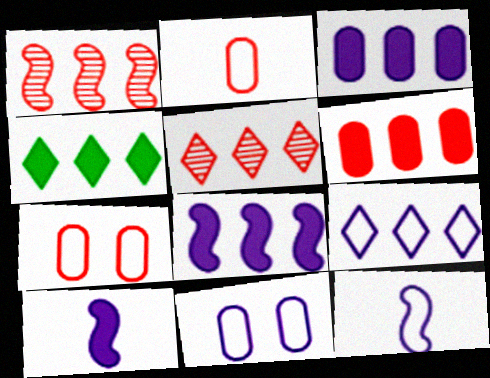[[4, 5, 9], 
[4, 6, 8], 
[9, 11, 12]]